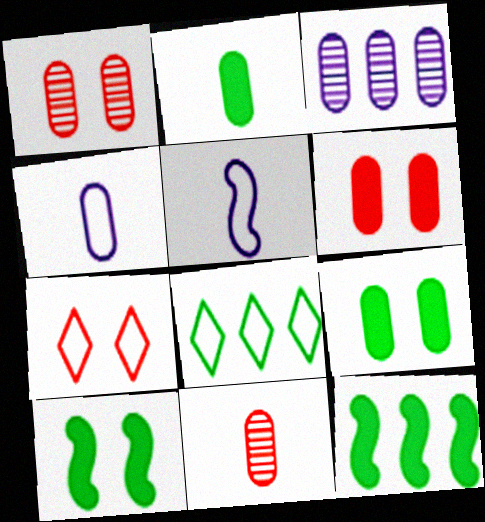[[2, 4, 11]]